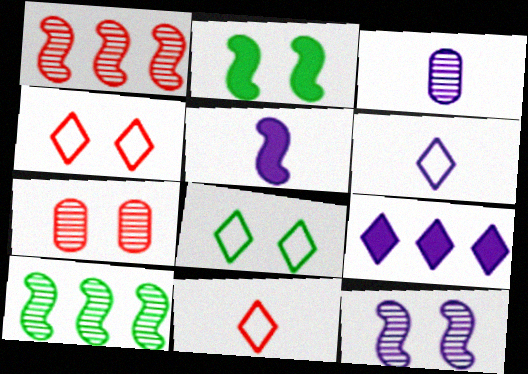[[3, 5, 6]]